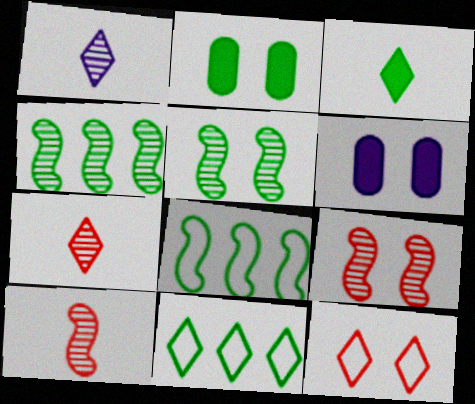[[5, 6, 12], 
[6, 7, 8], 
[6, 10, 11]]